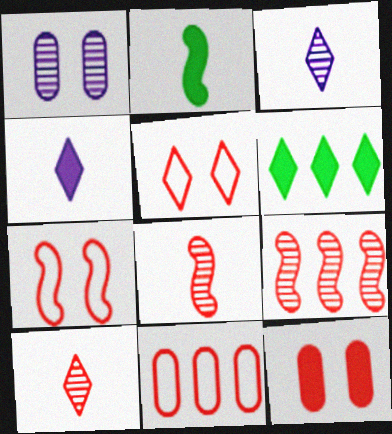[[3, 5, 6]]